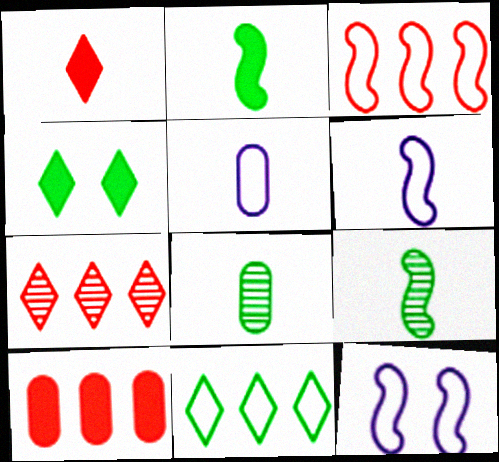[[1, 5, 9], 
[1, 6, 8], 
[3, 7, 10]]